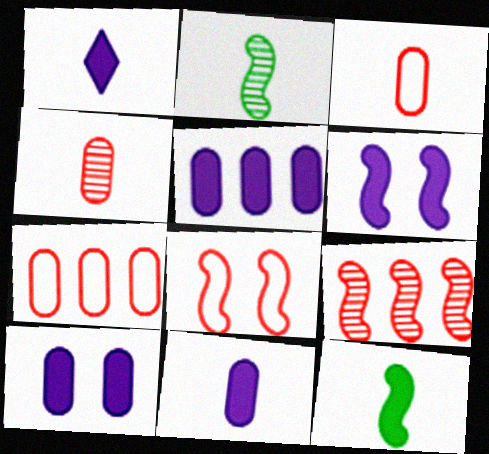[[1, 2, 3], 
[1, 5, 6], 
[5, 10, 11]]